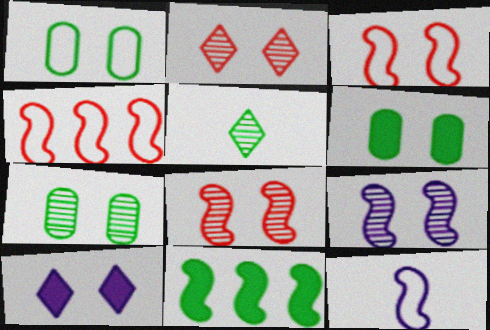[[1, 5, 11], 
[1, 6, 7], 
[1, 8, 10], 
[2, 7, 9], 
[3, 7, 10], 
[8, 11, 12]]